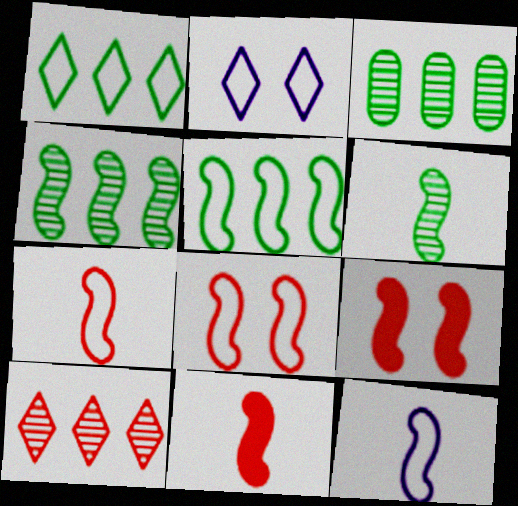[[2, 3, 11], 
[4, 9, 12], 
[5, 8, 12], 
[6, 11, 12]]